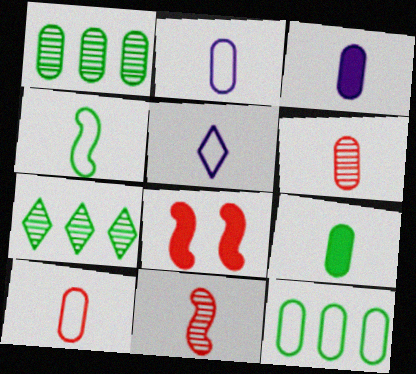[[1, 5, 8], 
[2, 6, 9], 
[2, 7, 8], 
[4, 5, 10], 
[5, 9, 11]]